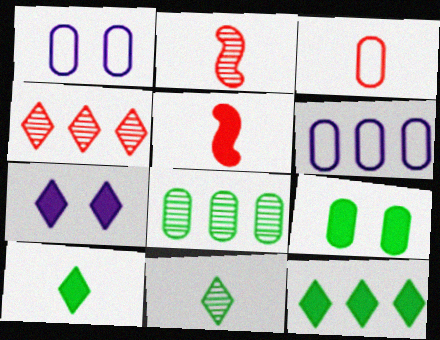[[1, 2, 12]]